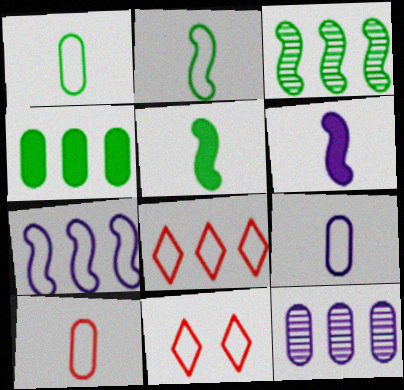[[1, 7, 11], 
[1, 9, 10], 
[5, 11, 12]]